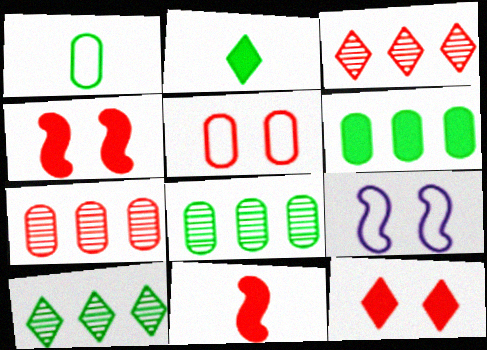[[2, 7, 9], 
[3, 5, 11]]